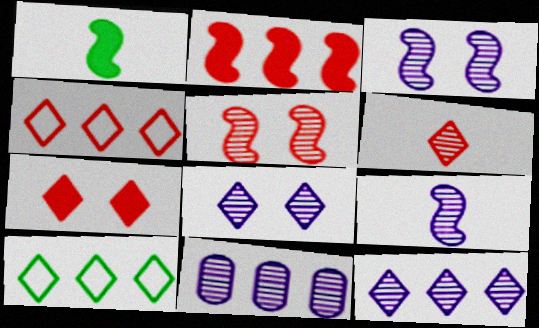[[2, 10, 11], 
[4, 6, 7], 
[8, 9, 11]]